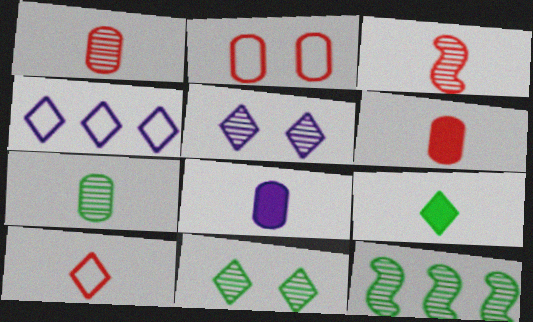[[1, 5, 12], 
[3, 6, 10], 
[7, 11, 12]]